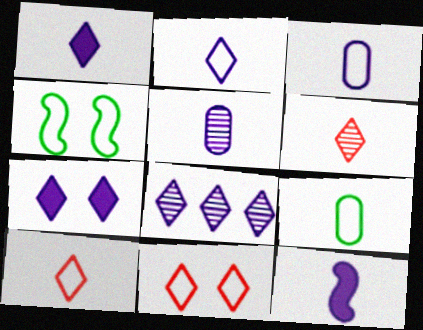[[2, 5, 12], 
[2, 7, 8], 
[6, 9, 12]]